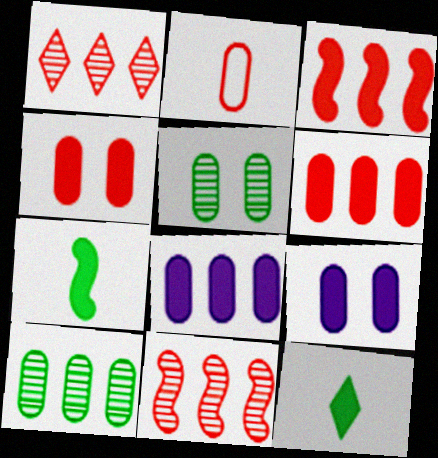[[2, 5, 8], 
[2, 9, 10], 
[3, 9, 12]]